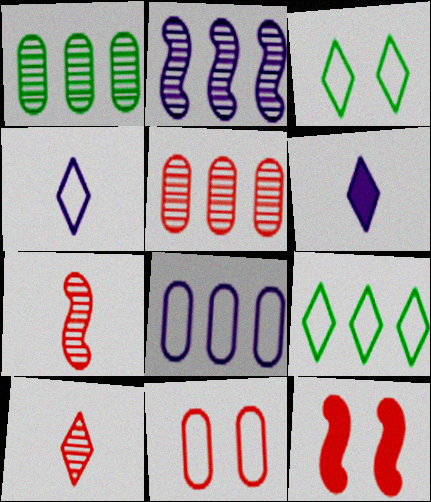[[1, 4, 12]]